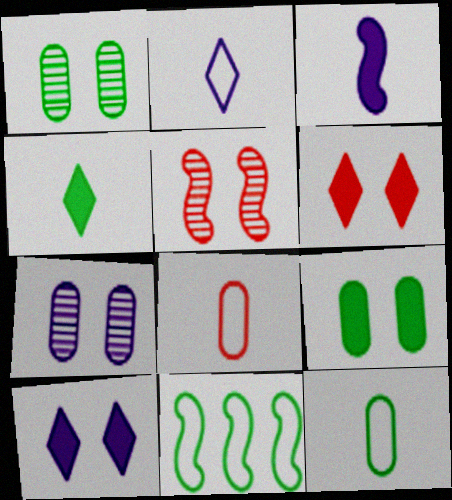[[1, 4, 11], 
[3, 5, 11]]